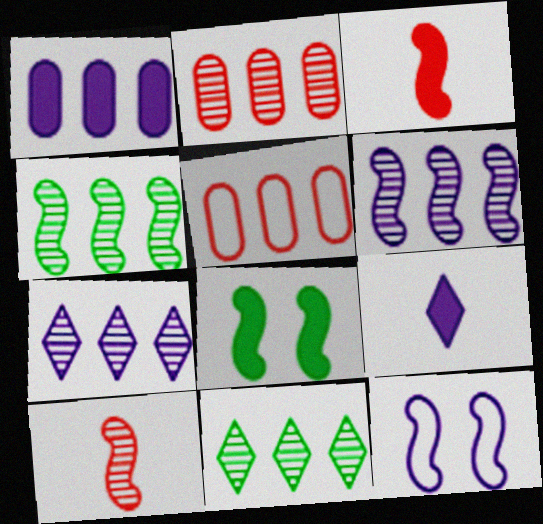[[2, 4, 7], 
[2, 6, 11], 
[3, 4, 12]]